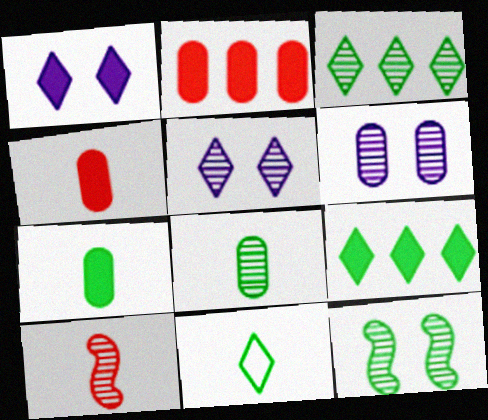[[3, 6, 10], 
[3, 8, 12]]